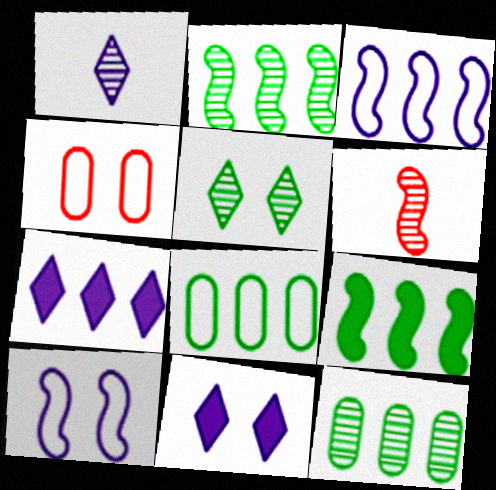[[1, 4, 9], 
[6, 8, 11], 
[6, 9, 10]]